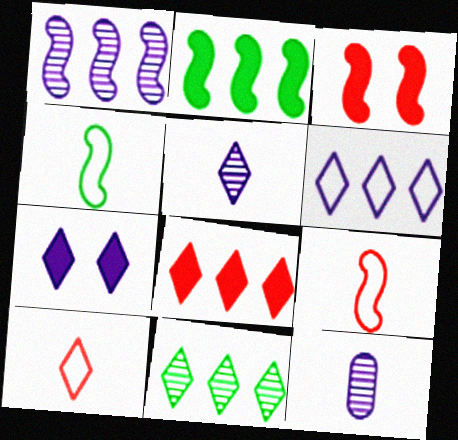[[1, 3, 4], 
[5, 6, 7], 
[6, 8, 11], 
[7, 10, 11]]